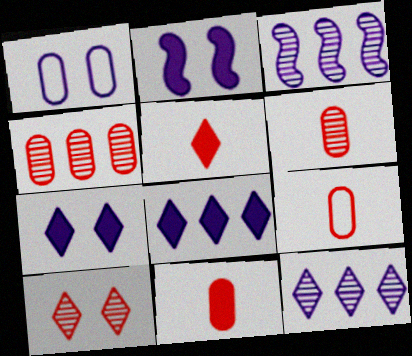[[6, 9, 11]]